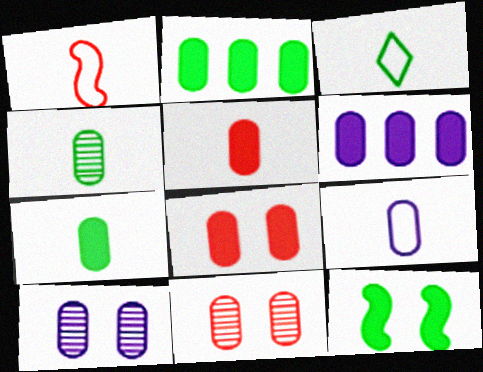[[1, 3, 9], 
[2, 9, 11], 
[4, 5, 9], 
[6, 7, 8], 
[6, 9, 10]]